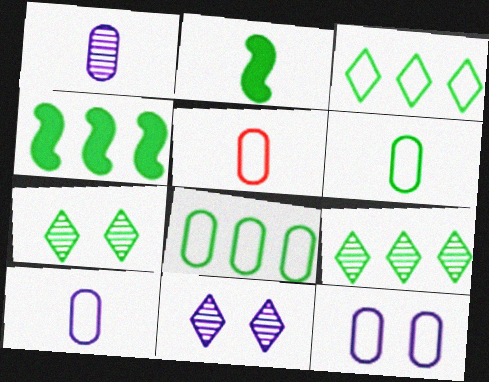[[2, 7, 8], 
[4, 5, 11], 
[4, 6, 7], 
[4, 8, 9], 
[5, 6, 10], 
[5, 8, 12]]